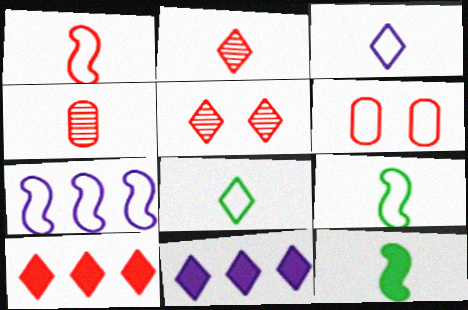[[3, 4, 12], 
[5, 8, 11], 
[6, 7, 8]]